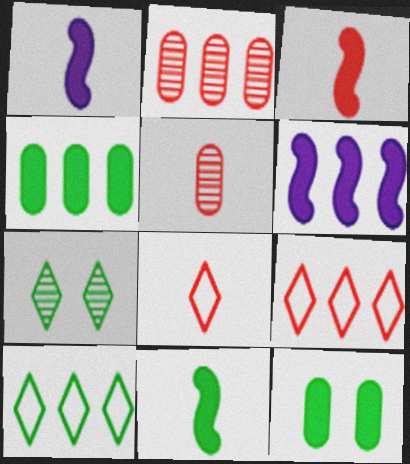[[1, 3, 11], 
[2, 6, 10], 
[3, 5, 8]]